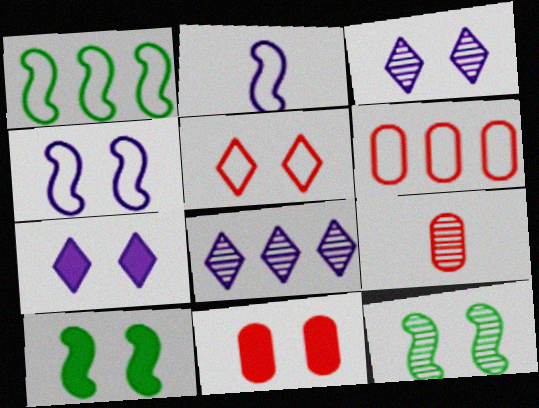[[1, 7, 9], 
[6, 9, 11], 
[7, 10, 11], 
[8, 9, 12]]